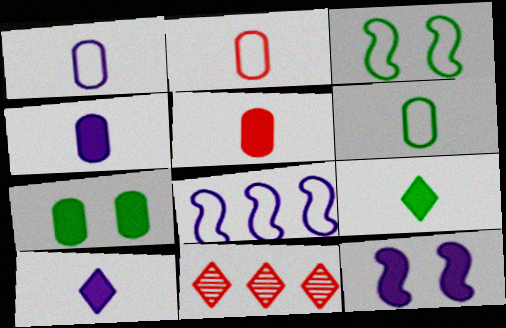[[1, 2, 6], 
[3, 4, 11], 
[6, 11, 12]]